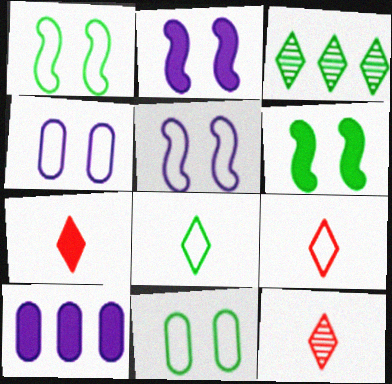[[1, 10, 12], 
[6, 7, 10], 
[7, 9, 12]]